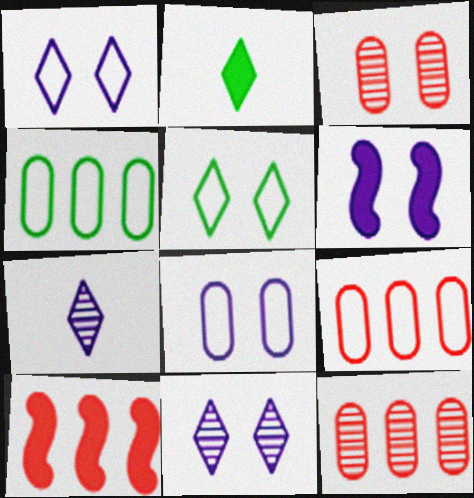[[3, 5, 6], 
[6, 8, 11]]